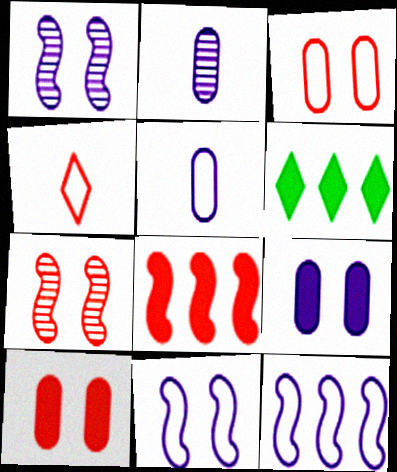[[5, 6, 7]]